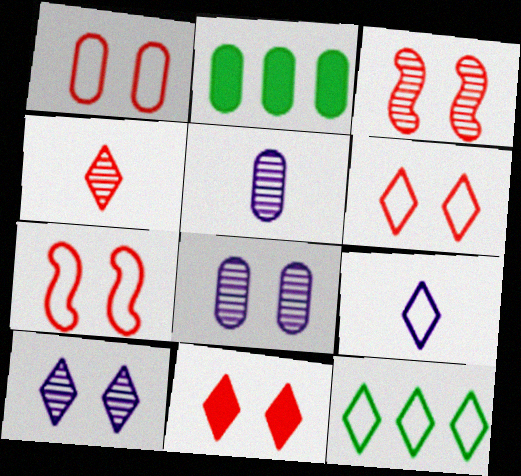[[1, 2, 5], 
[1, 3, 11], 
[1, 6, 7], 
[2, 3, 9], 
[6, 9, 12]]